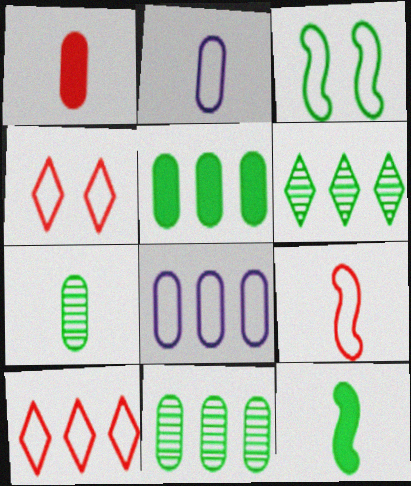[[1, 2, 7], 
[2, 3, 10]]